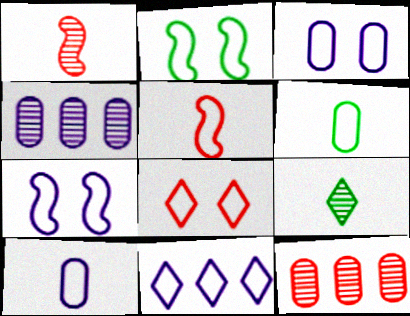[[2, 3, 8], 
[7, 10, 11]]